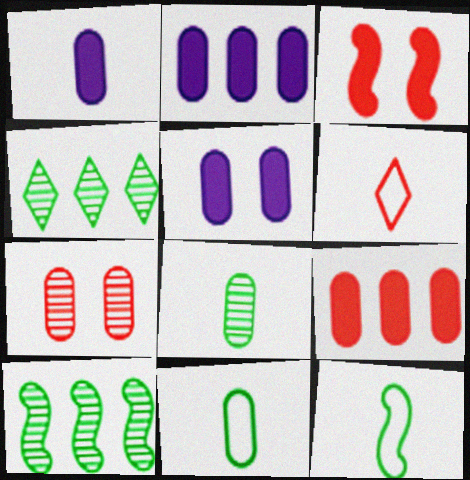[[1, 2, 5], 
[2, 7, 11], 
[5, 6, 10]]